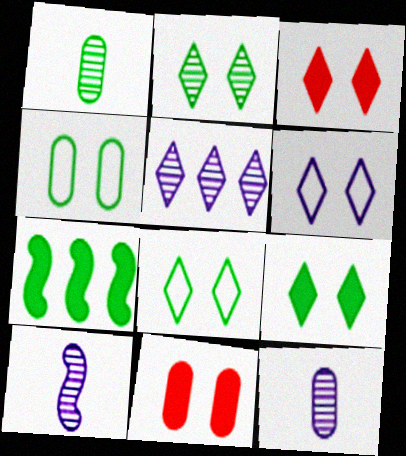[[1, 7, 8], 
[2, 3, 6], 
[2, 8, 9]]